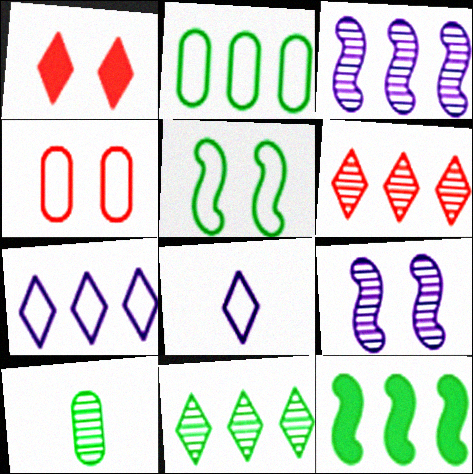[[1, 8, 11], 
[2, 11, 12], 
[6, 9, 10]]